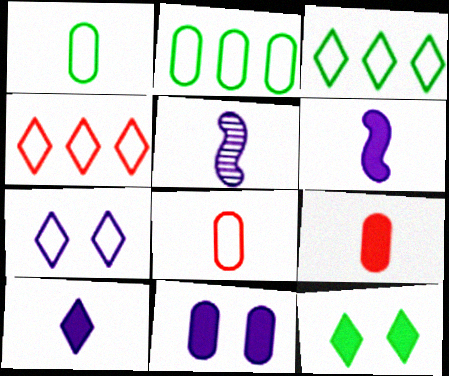[]